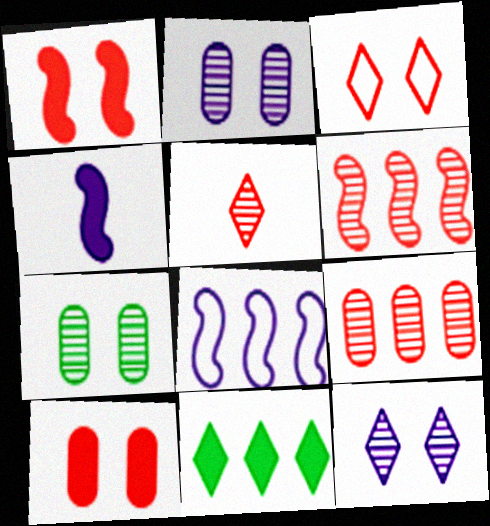[[4, 10, 11], 
[8, 9, 11]]